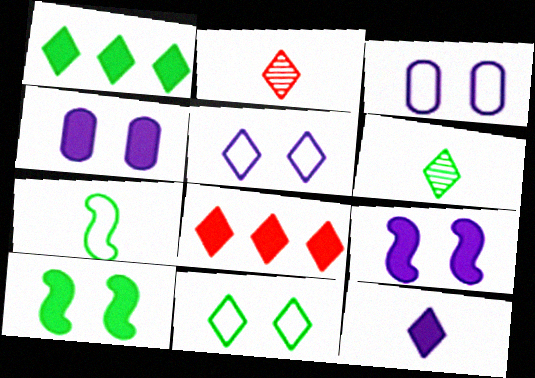[[1, 2, 5], 
[1, 6, 11], 
[5, 6, 8]]